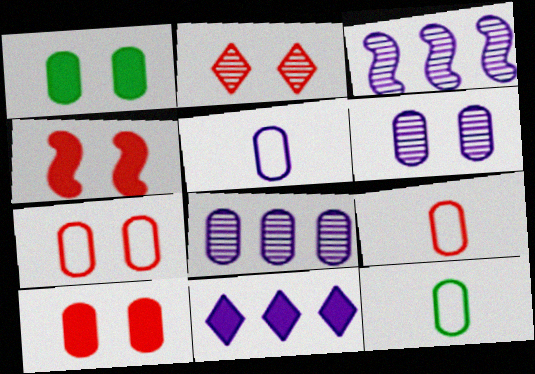[[1, 6, 7], 
[1, 8, 9], 
[2, 4, 7], 
[5, 9, 12], 
[8, 10, 12]]